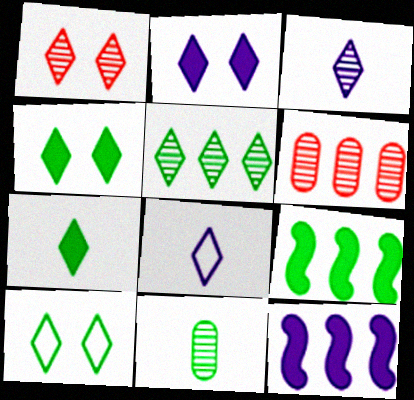[[1, 2, 10], 
[1, 3, 5], 
[5, 7, 10], 
[9, 10, 11]]